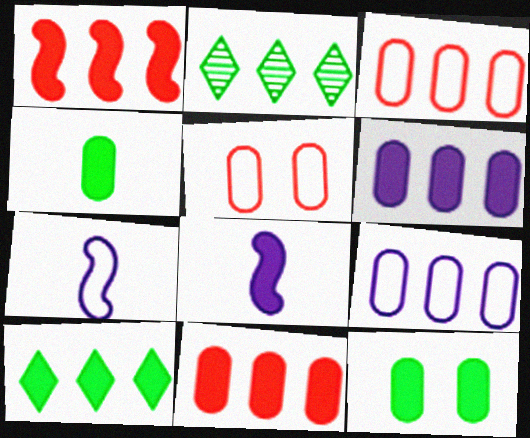[[1, 2, 9], 
[1, 6, 10], 
[2, 5, 8]]